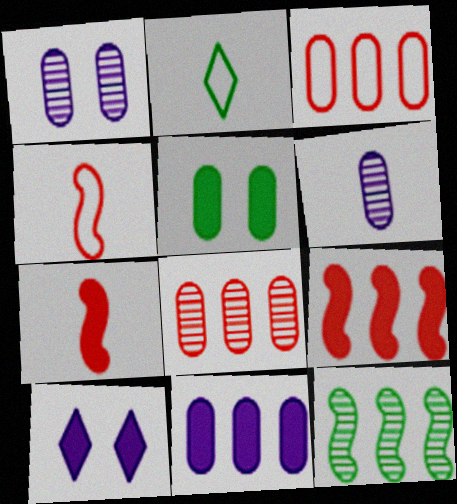[[1, 2, 9], 
[2, 5, 12], 
[2, 6, 7], 
[3, 5, 6]]